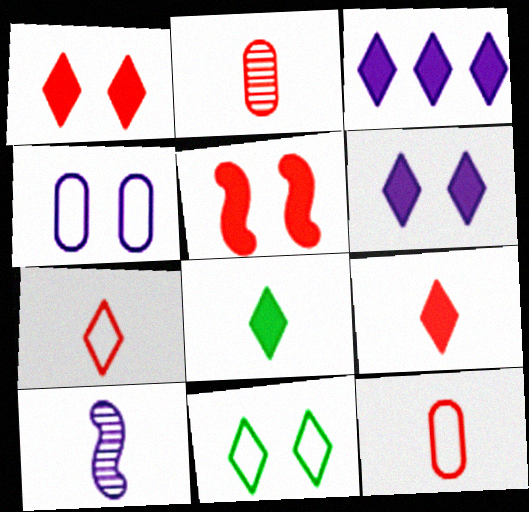[[1, 3, 8], 
[3, 4, 10], 
[8, 10, 12]]